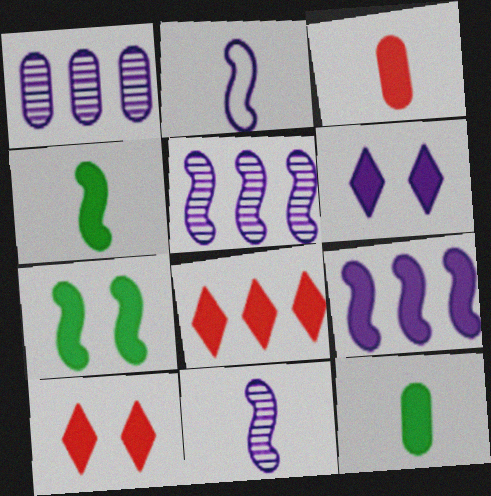[[1, 2, 6], 
[9, 10, 12]]